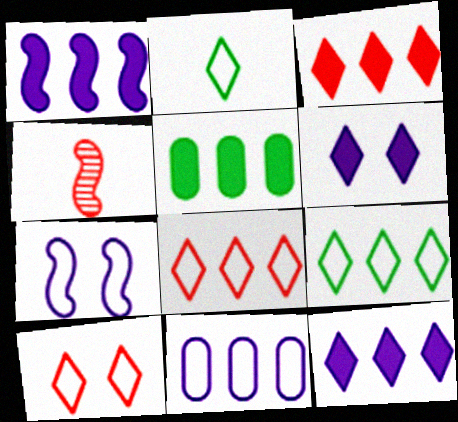[[1, 3, 5]]